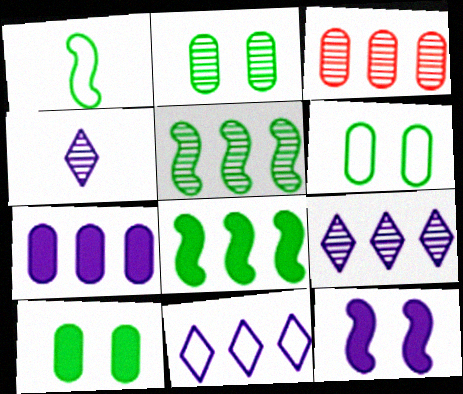[[2, 6, 10], 
[3, 5, 9], 
[3, 8, 11]]